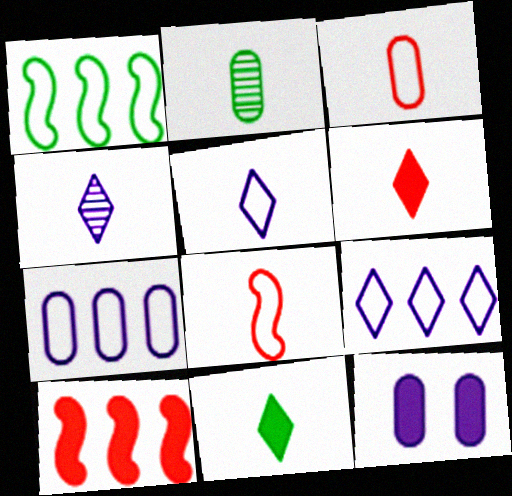[[10, 11, 12]]